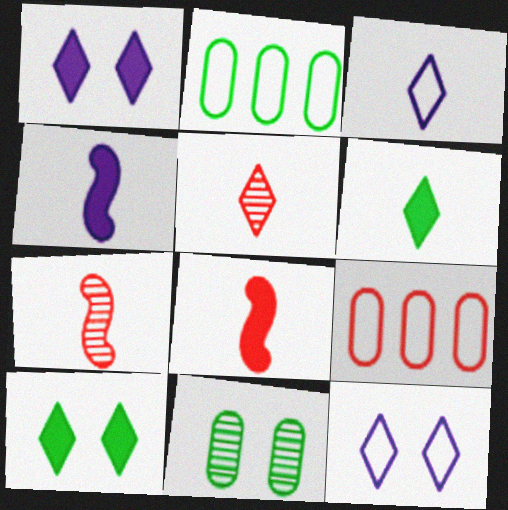[[1, 2, 7], 
[3, 5, 6]]